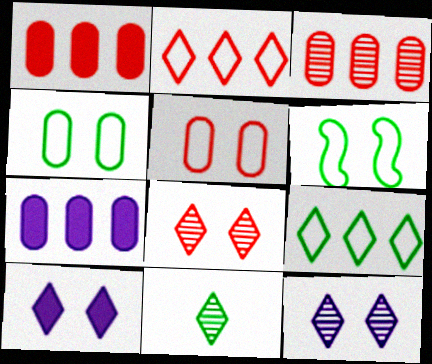[[2, 10, 11]]